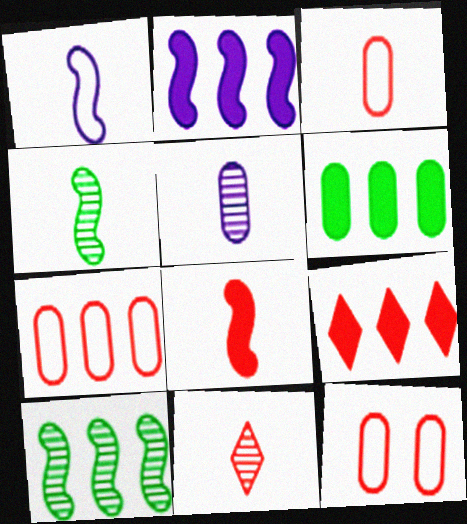[[1, 4, 8], 
[2, 6, 9], 
[3, 7, 12], 
[3, 8, 11], 
[4, 5, 11], 
[5, 6, 12]]